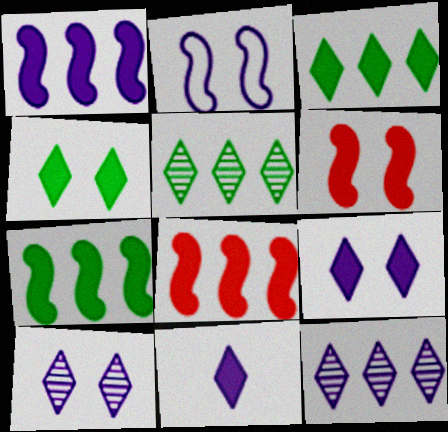[[1, 7, 8]]